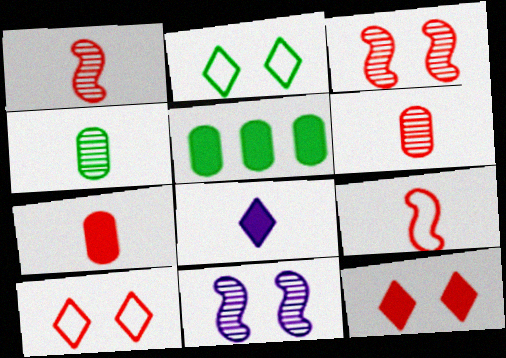[[4, 8, 9]]